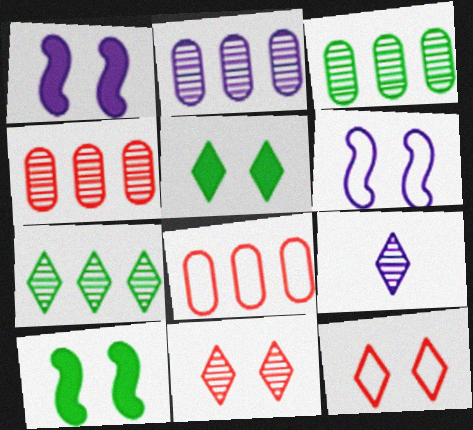[[2, 3, 4], 
[7, 9, 11], 
[8, 9, 10]]